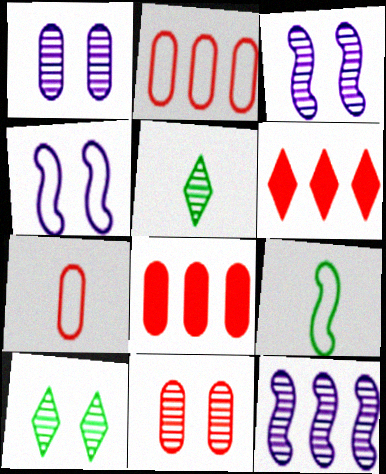[[1, 6, 9], 
[3, 10, 11], 
[4, 5, 8], 
[5, 11, 12], 
[7, 8, 11]]